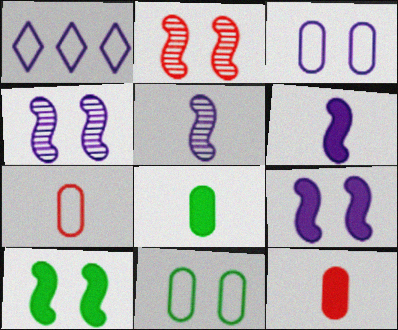[[1, 2, 8]]